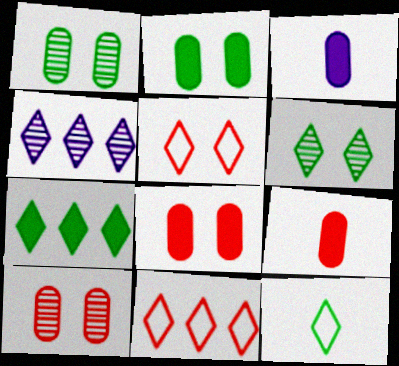[[4, 7, 11], 
[6, 7, 12]]